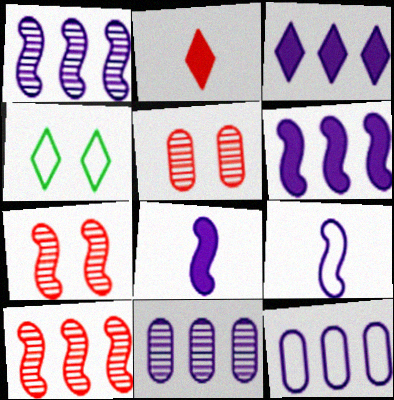[[1, 3, 12]]